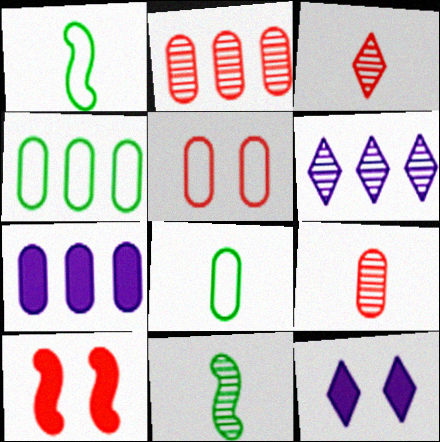[[1, 2, 12], 
[2, 4, 7], 
[6, 8, 10]]